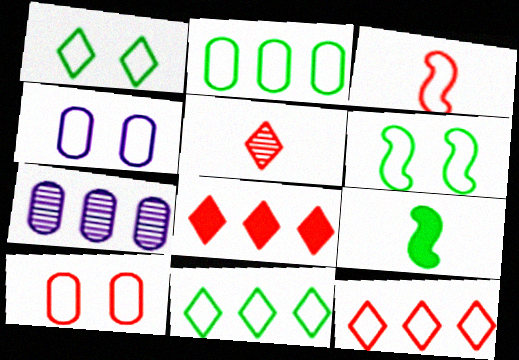[[3, 4, 11], 
[3, 10, 12]]